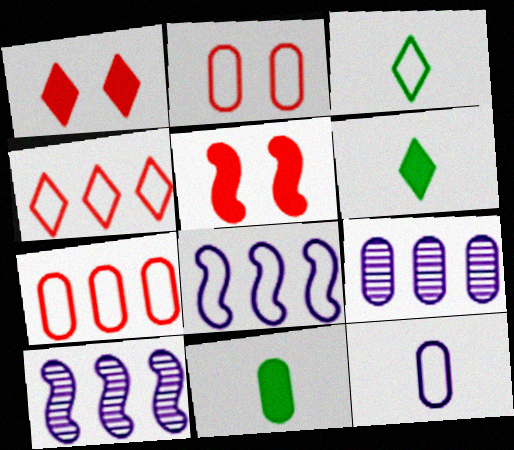[[2, 3, 8], 
[2, 6, 10], 
[2, 9, 11], 
[3, 5, 9]]